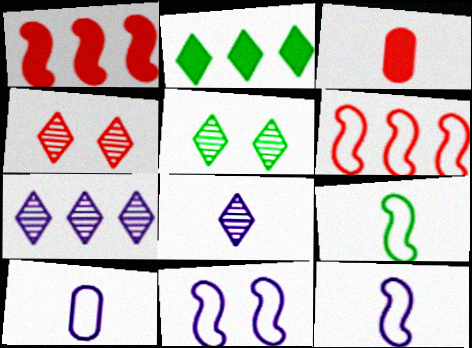[[1, 5, 10], 
[3, 4, 6], 
[3, 8, 9], 
[6, 9, 11]]